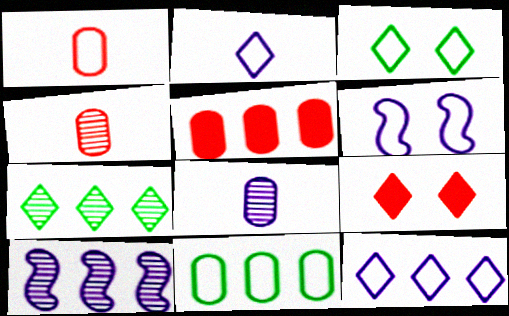[[2, 7, 9]]